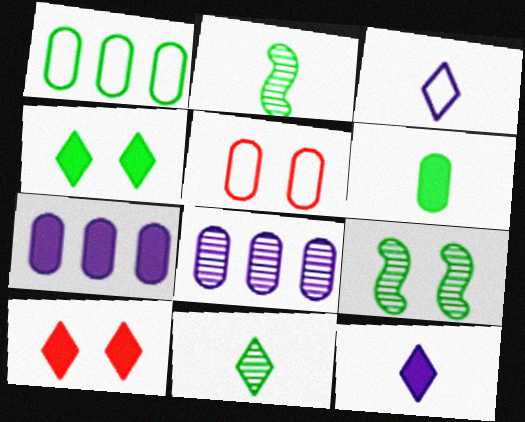[[1, 2, 4], 
[5, 6, 8]]